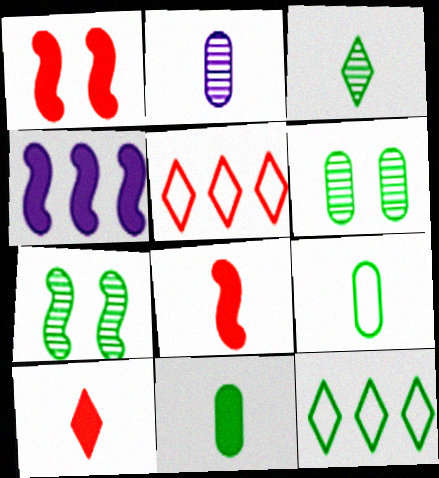[[1, 2, 12], 
[7, 11, 12]]